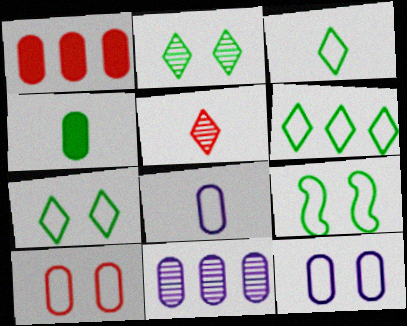[[3, 6, 7], 
[4, 10, 11]]